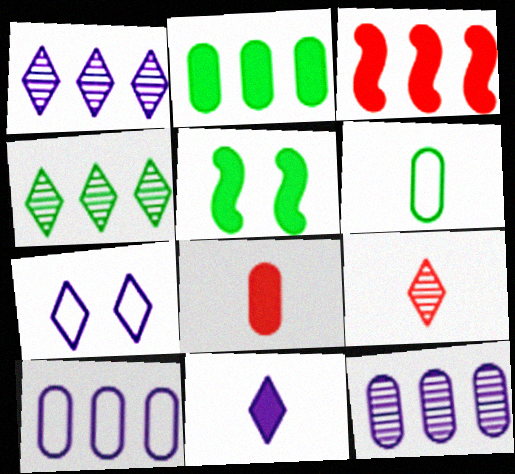[[1, 7, 11], 
[3, 4, 10], 
[4, 5, 6], 
[5, 9, 10]]